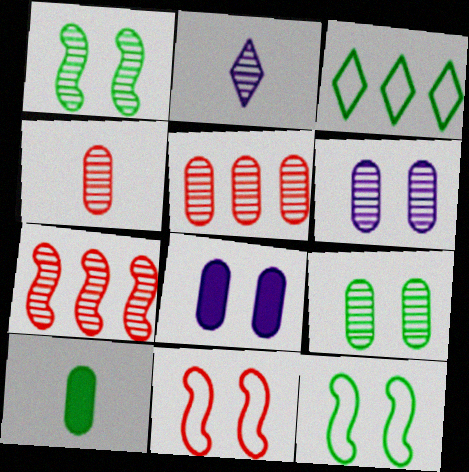[[1, 2, 5], 
[1, 3, 10], 
[2, 7, 9]]